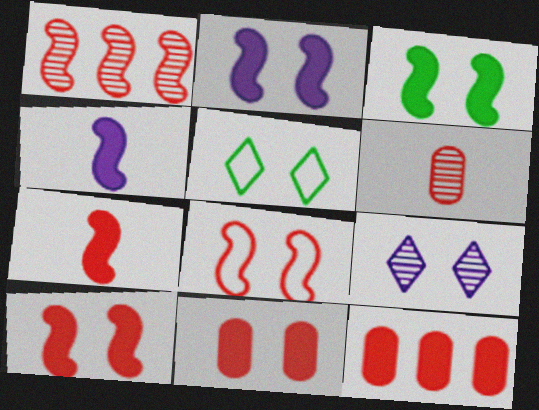[[1, 7, 8], 
[2, 3, 10]]